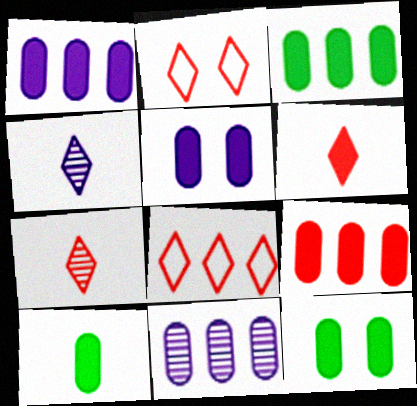[[1, 3, 9], 
[3, 10, 12], 
[5, 9, 10]]